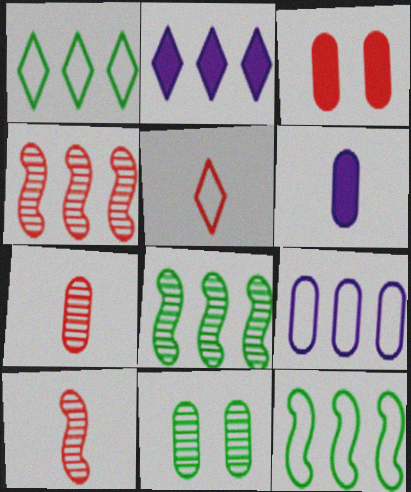[[3, 4, 5]]